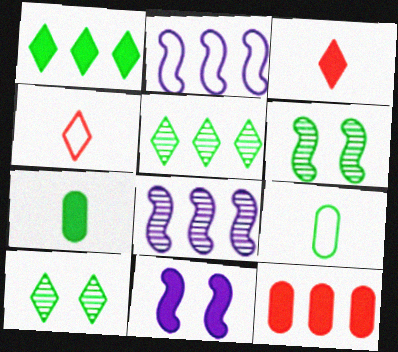[[1, 6, 9], 
[2, 5, 12]]